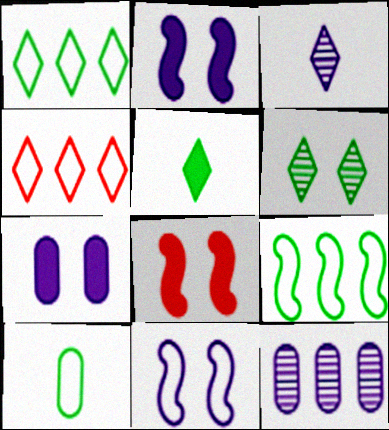[[1, 5, 6], 
[4, 10, 11]]